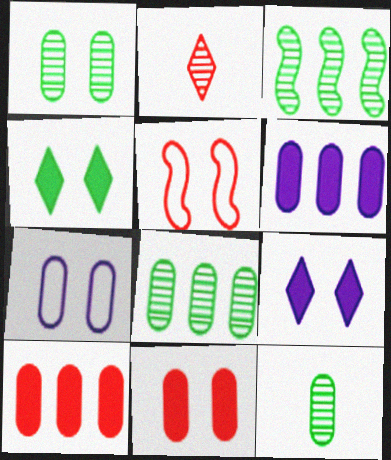[[1, 5, 9], 
[1, 7, 11], 
[1, 8, 12], 
[2, 5, 10], 
[7, 10, 12]]